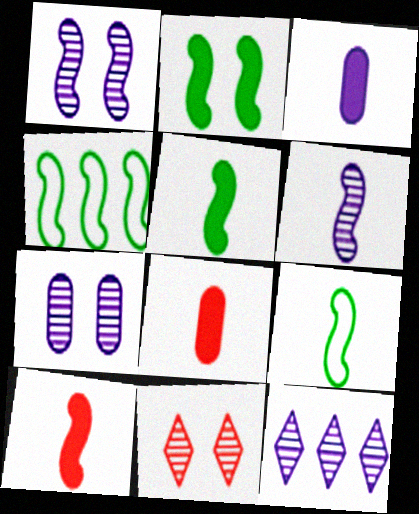[[1, 4, 10], 
[3, 4, 11], 
[6, 7, 12], 
[6, 9, 10]]